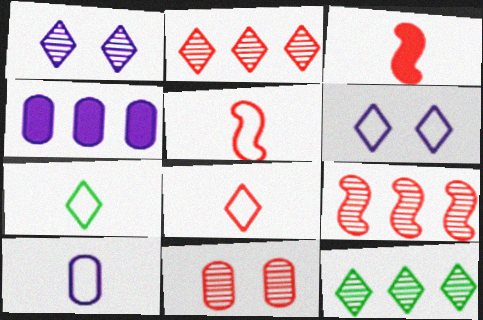[[5, 7, 10]]